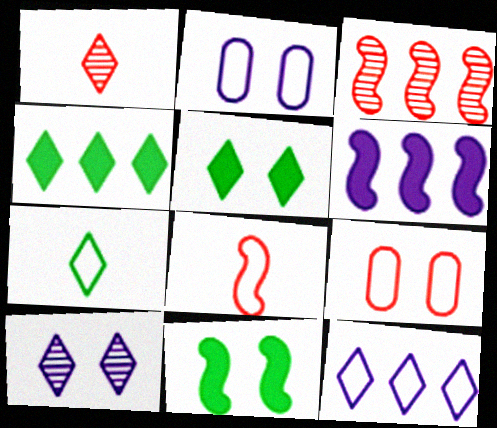[[1, 5, 12], 
[9, 10, 11]]